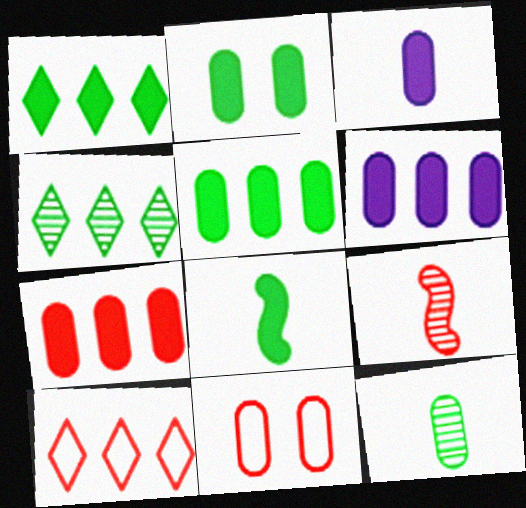[[1, 2, 8], 
[2, 3, 7], 
[5, 6, 7], 
[6, 11, 12]]